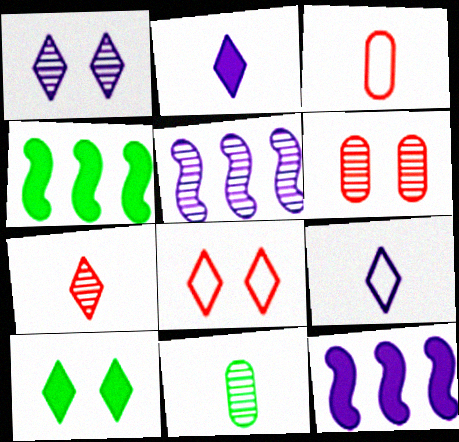[[1, 3, 4], 
[1, 8, 10], 
[3, 5, 10], 
[4, 6, 9], 
[8, 11, 12]]